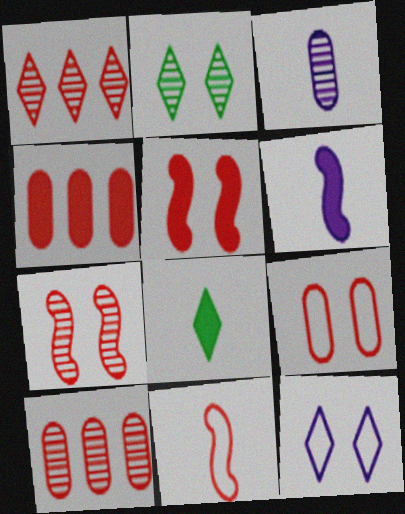[[1, 8, 12], 
[3, 8, 11]]